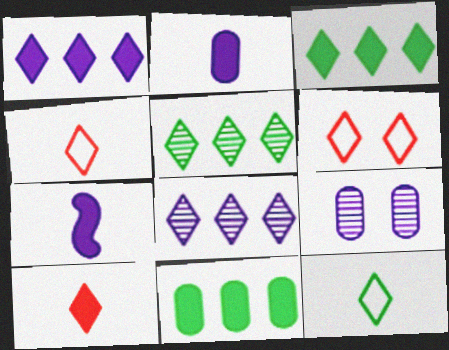[]